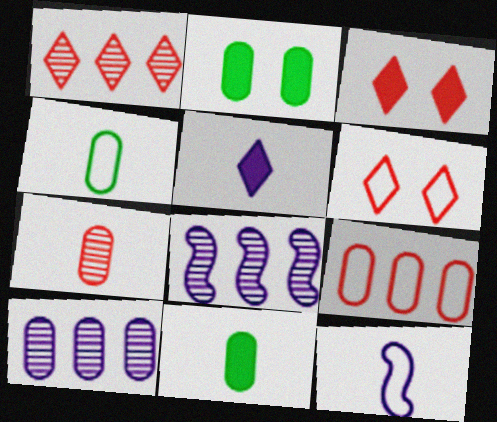[[1, 2, 12], 
[3, 4, 8], 
[6, 8, 11]]